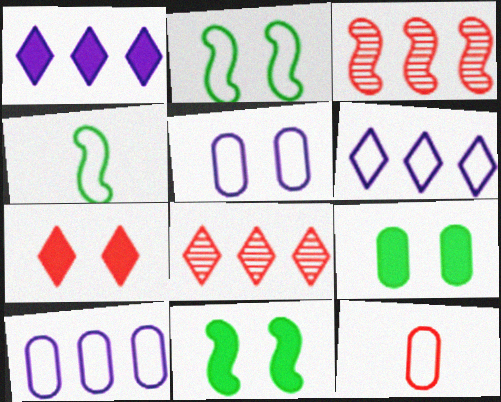[[2, 6, 12], 
[3, 7, 12]]